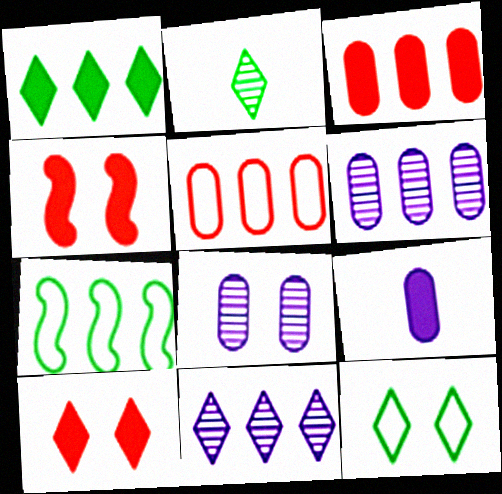[[1, 2, 12], 
[1, 4, 9], 
[3, 7, 11], 
[4, 8, 12]]